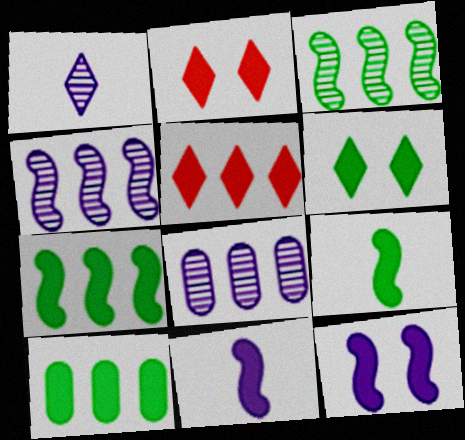[[2, 10, 11], 
[6, 9, 10]]